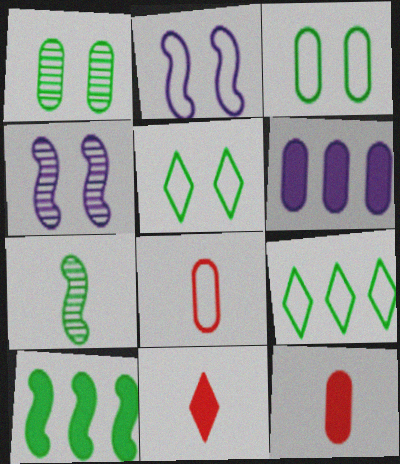[[1, 6, 8], 
[2, 8, 9], 
[4, 9, 12]]